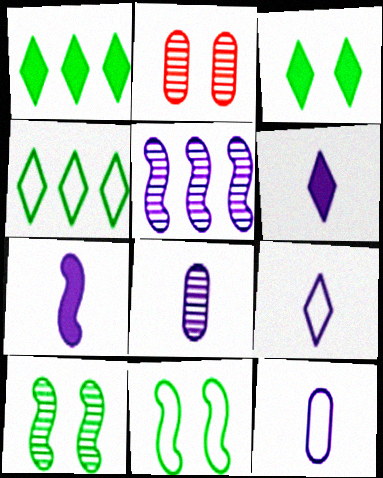[[2, 4, 7], 
[7, 8, 9]]